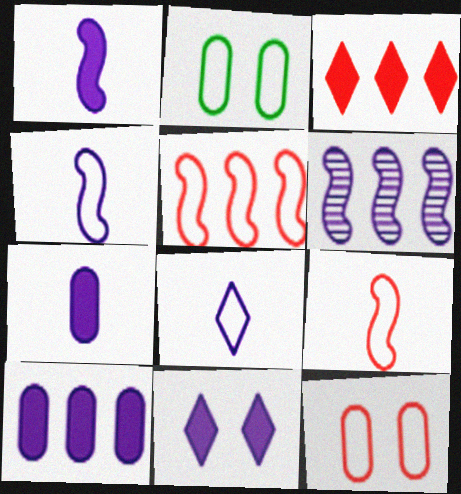[[1, 10, 11], 
[2, 5, 8]]